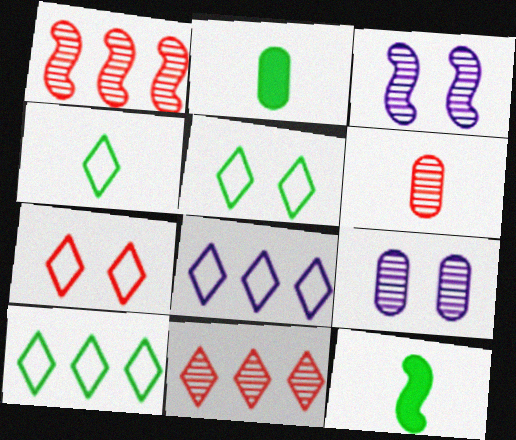[[4, 5, 10], 
[4, 7, 8]]